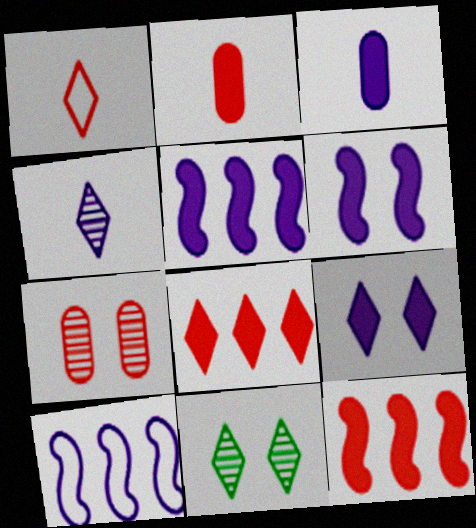[[1, 7, 12], 
[2, 10, 11], 
[3, 5, 9]]